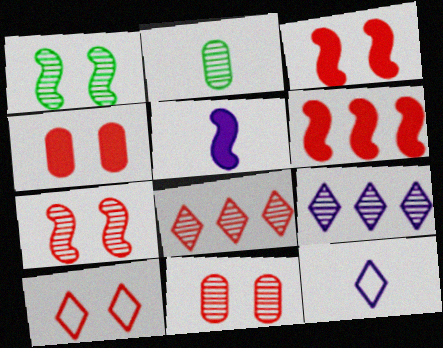[[2, 7, 9], 
[3, 10, 11], 
[4, 7, 10]]